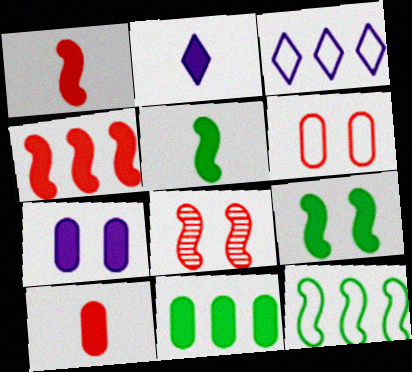[[2, 5, 10], 
[7, 10, 11]]